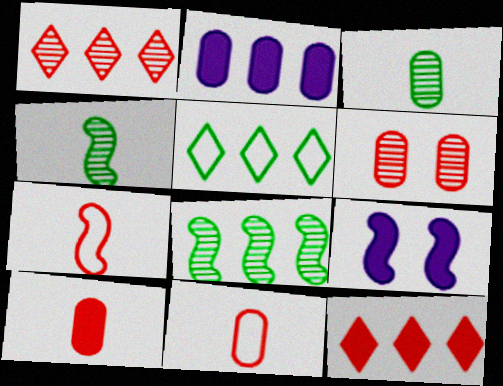[[6, 7, 12], 
[7, 8, 9]]